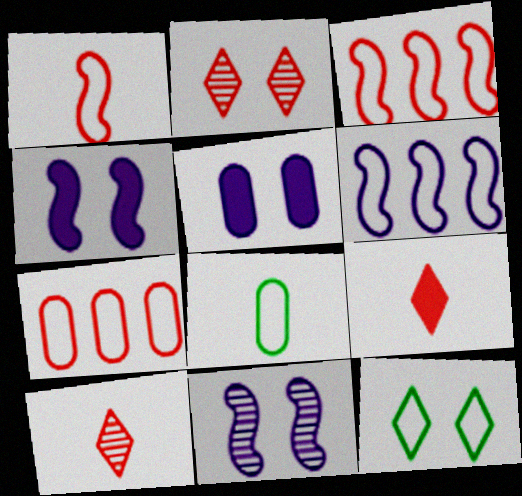[]